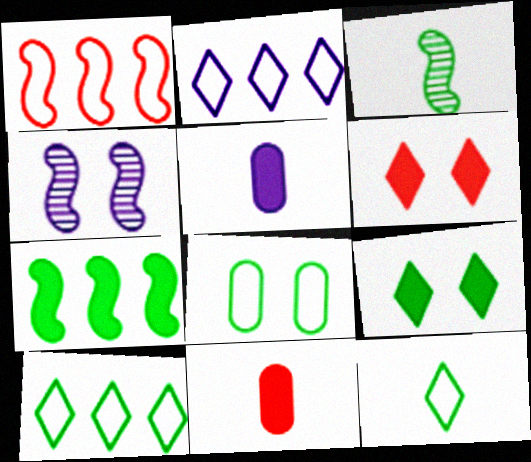[[2, 4, 5], 
[4, 6, 8], 
[4, 10, 11], 
[5, 6, 7]]